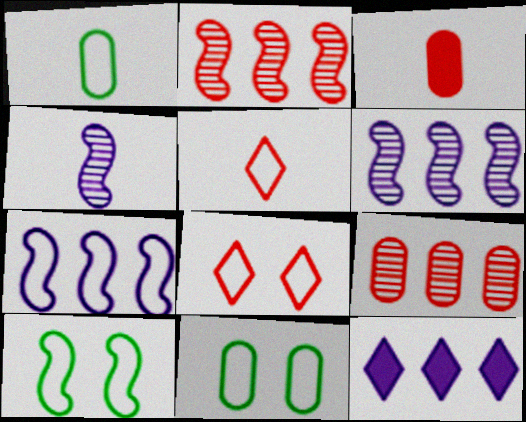[[1, 7, 8], 
[2, 3, 8], 
[5, 7, 11]]